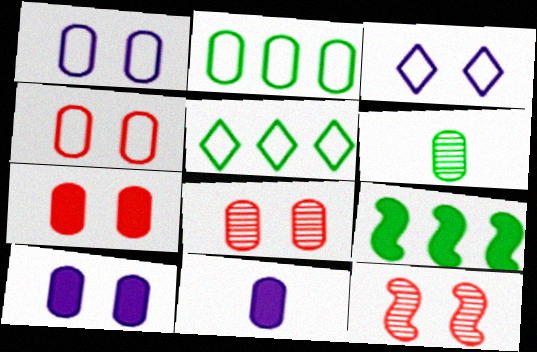[[2, 8, 11], 
[4, 7, 8], 
[5, 11, 12]]